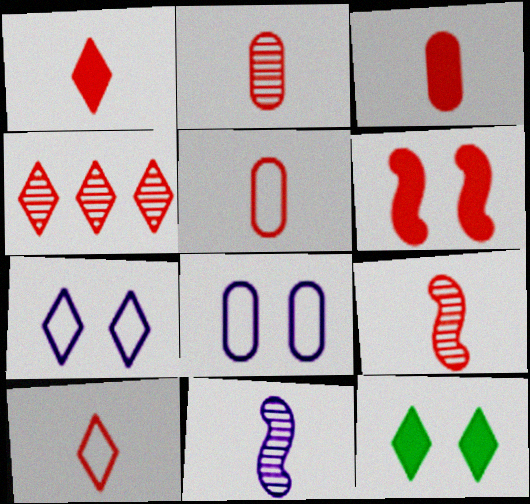[[1, 5, 9], 
[2, 3, 5], 
[3, 9, 10], 
[4, 5, 6]]